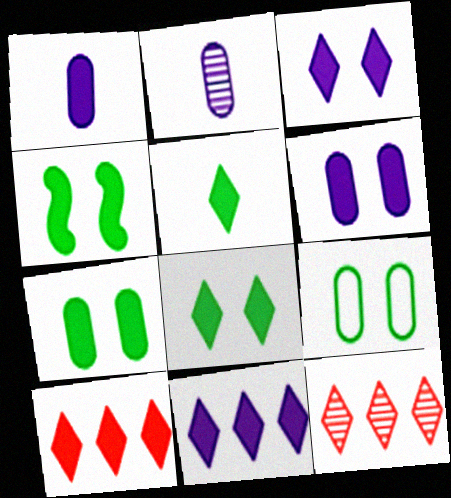[[1, 4, 10], 
[3, 5, 10], 
[4, 7, 8]]